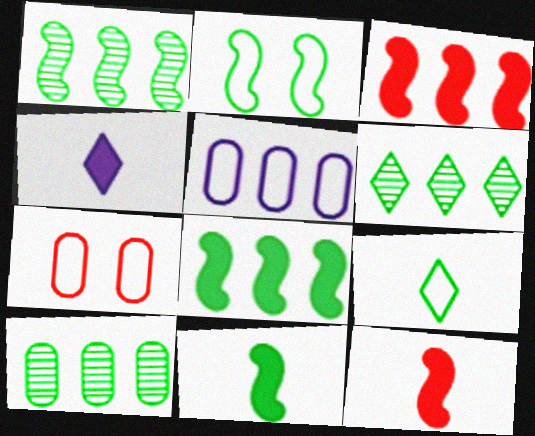[[1, 2, 11], 
[1, 4, 7], 
[1, 6, 10], 
[3, 5, 6]]